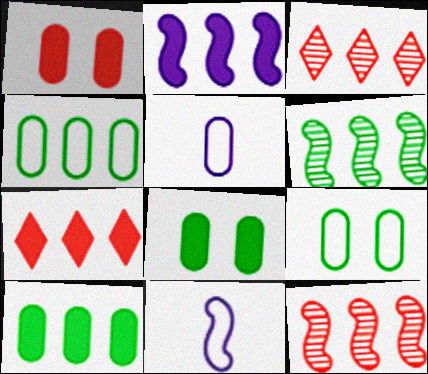[[2, 3, 4], 
[2, 7, 10], 
[3, 8, 11]]